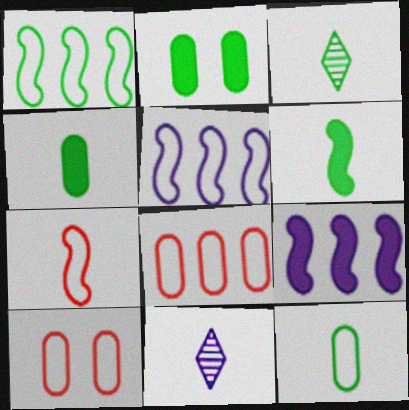[[1, 2, 3], 
[3, 6, 12], 
[3, 9, 10], 
[4, 7, 11]]